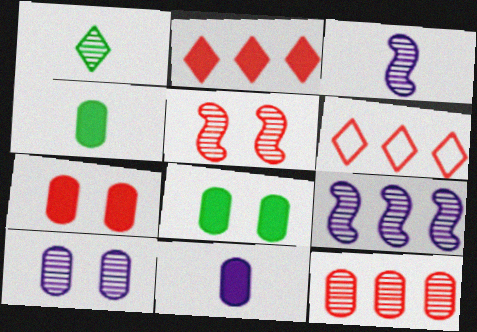[[3, 6, 8]]